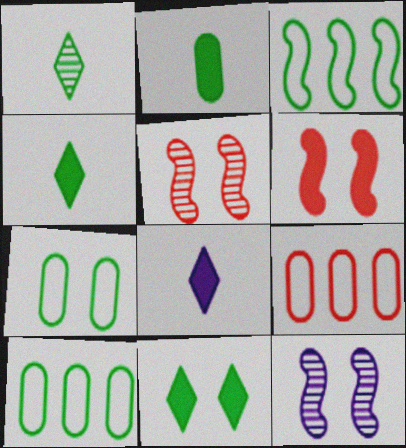[[4, 9, 12], 
[5, 8, 10]]